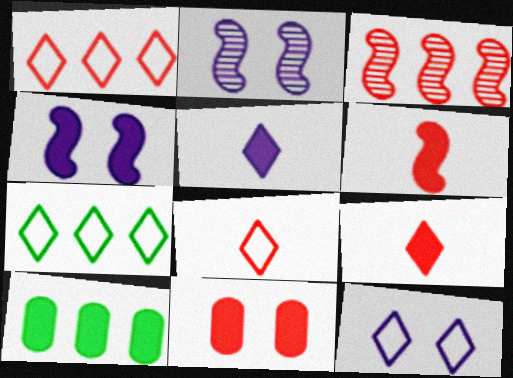[[2, 8, 10], 
[3, 8, 11], 
[4, 9, 10], 
[7, 8, 12]]